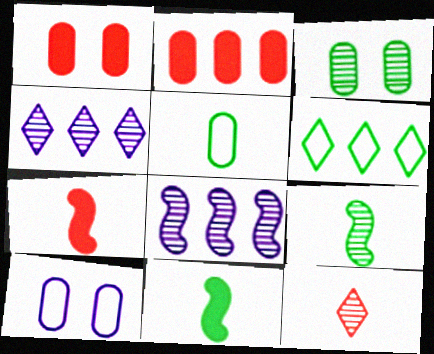[[1, 3, 10], 
[2, 6, 8], 
[3, 6, 11], 
[3, 8, 12]]